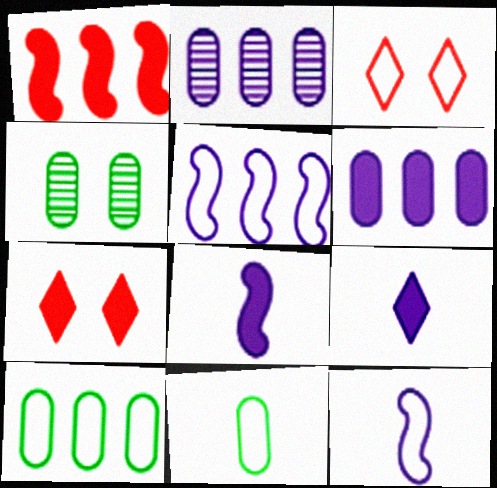[[3, 5, 11], 
[3, 10, 12]]